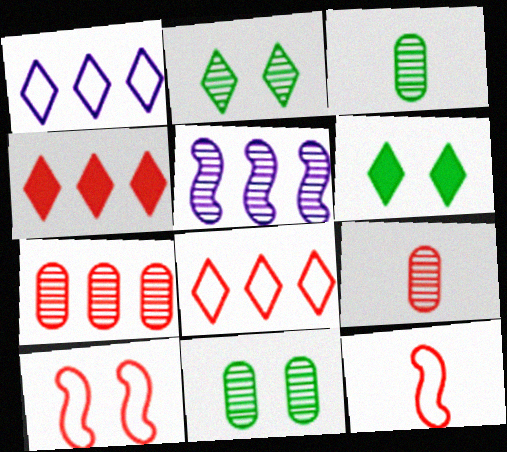[[2, 5, 9], 
[4, 9, 10]]